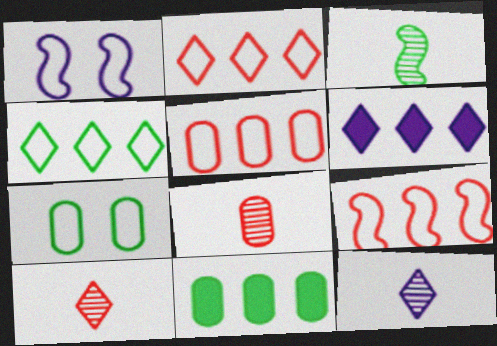[[1, 10, 11], 
[2, 5, 9], 
[3, 8, 12]]